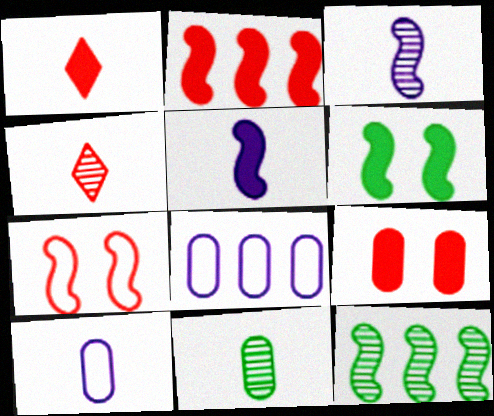[[1, 2, 9], 
[2, 5, 6], 
[3, 4, 11], 
[4, 6, 8], 
[5, 7, 12], 
[8, 9, 11]]